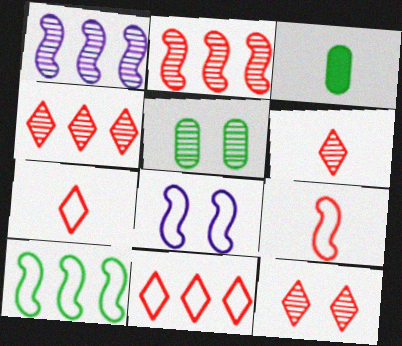[[1, 5, 6], 
[3, 4, 8], 
[4, 6, 12], 
[8, 9, 10]]